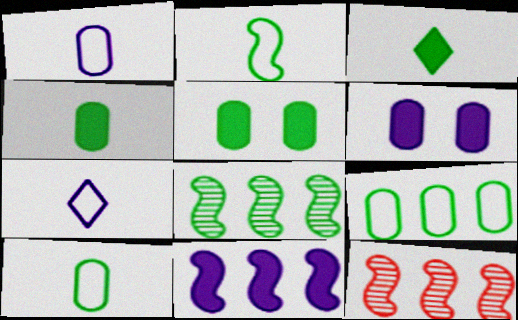[[5, 7, 12]]